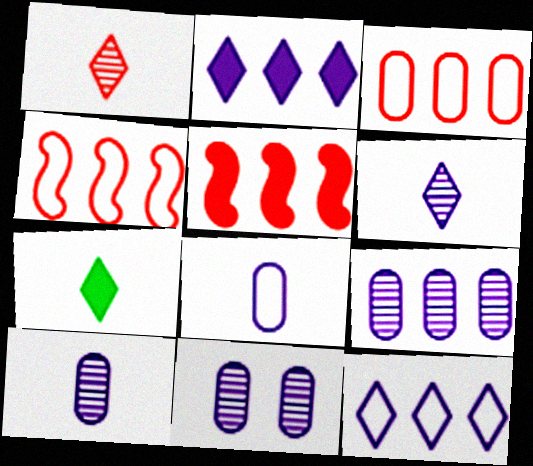[[4, 7, 11], 
[9, 10, 11]]